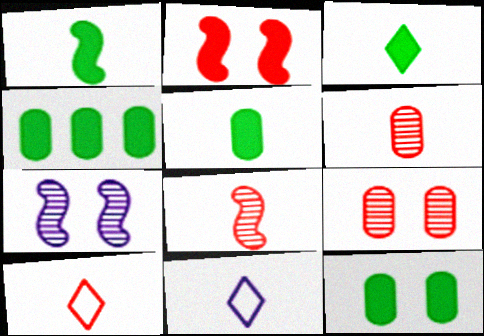[[1, 3, 5], 
[1, 6, 11], 
[4, 5, 12], 
[4, 7, 10], 
[5, 8, 11]]